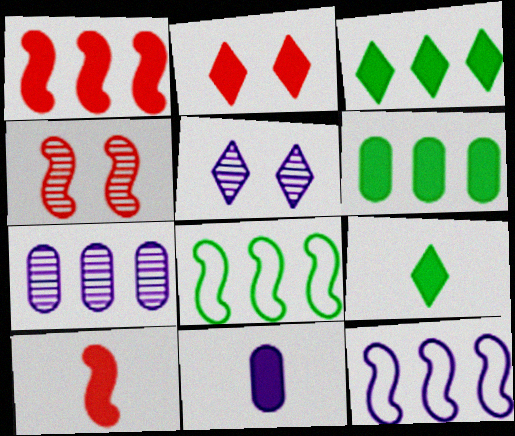[[5, 11, 12], 
[9, 10, 11]]